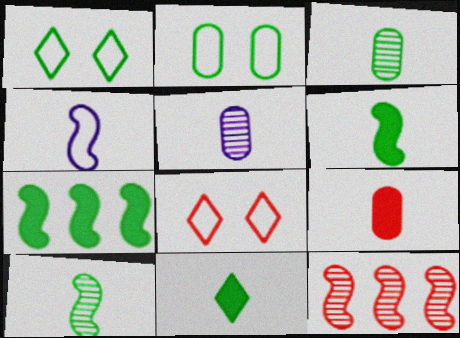[[1, 3, 7], 
[5, 7, 8], 
[8, 9, 12]]